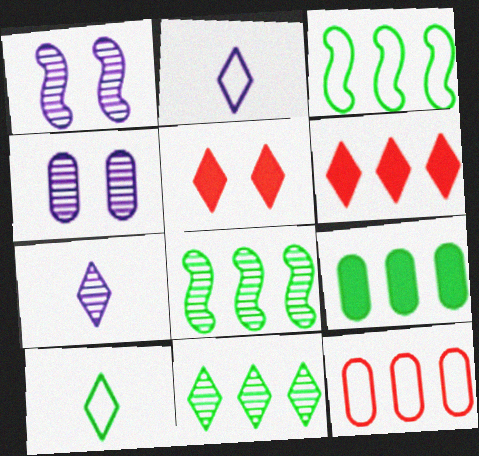[[2, 5, 11], 
[3, 9, 11]]